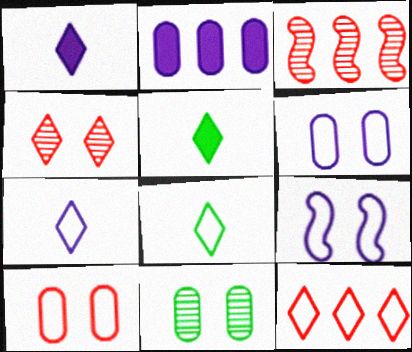[[3, 5, 6]]